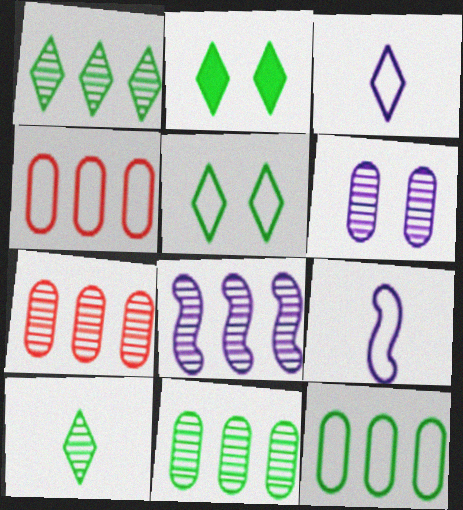[[1, 7, 8], 
[2, 7, 9], 
[4, 5, 9]]